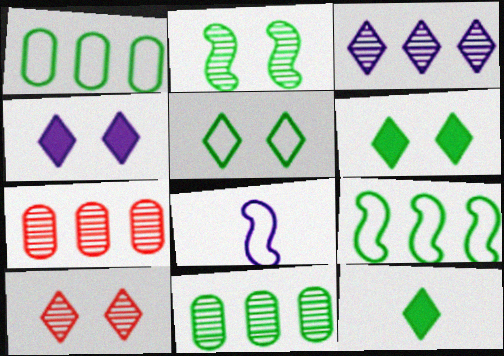[[1, 2, 12], 
[4, 5, 10], 
[6, 7, 8]]